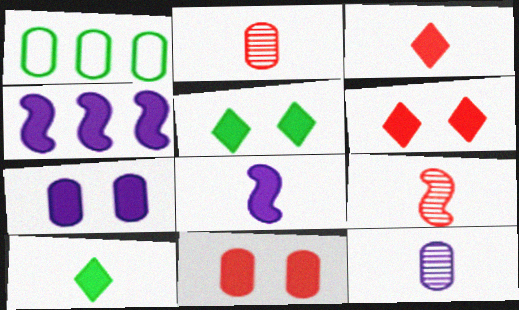[[1, 2, 7], 
[1, 11, 12], 
[4, 10, 11]]